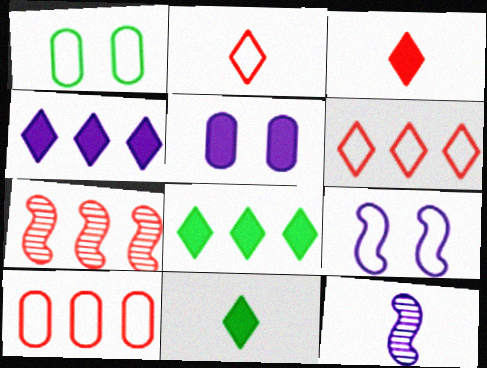[]